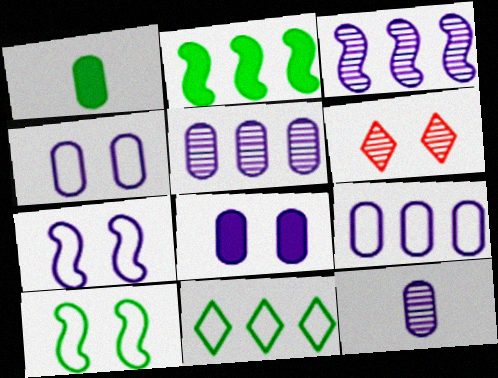[[6, 8, 10], 
[8, 9, 12]]